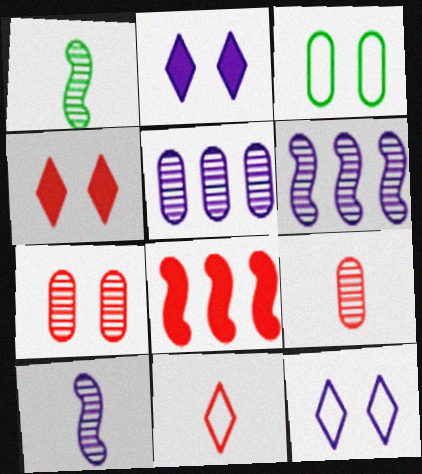[[7, 8, 11]]